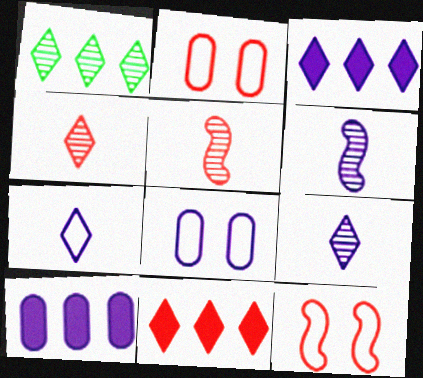[[2, 5, 11], 
[3, 6, 8]]